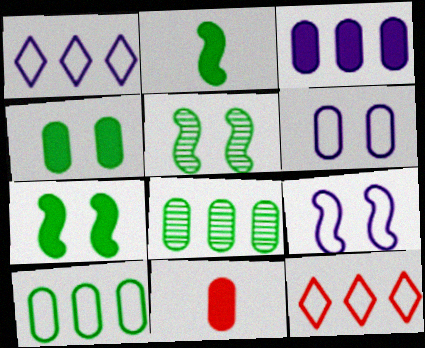[[1, 5, 11], 
[3, 4, 11], 
[6, 8, 11]]